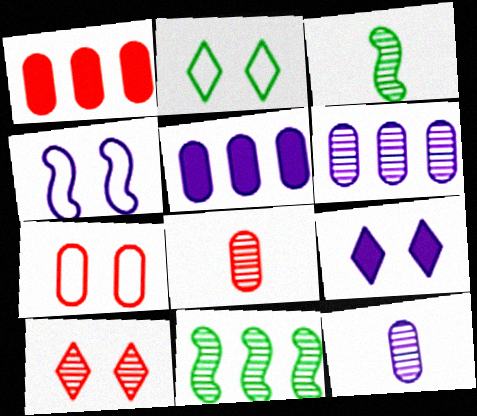[[1, 7, 8], 
[2, 4, 7], 
[2, 9, 10], 
[3, 6, 10], 
[10, 11, 12]]